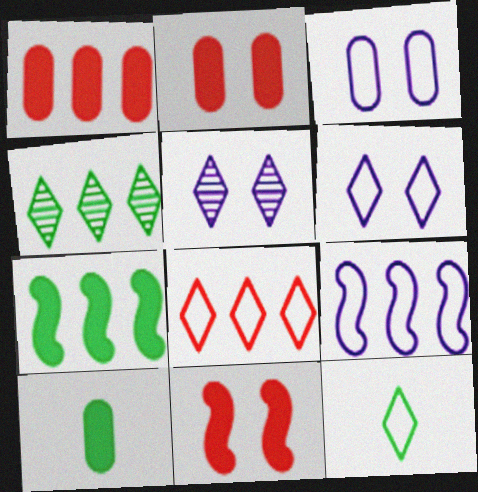[[1, 4, 9], 
[6, 8, 12]]